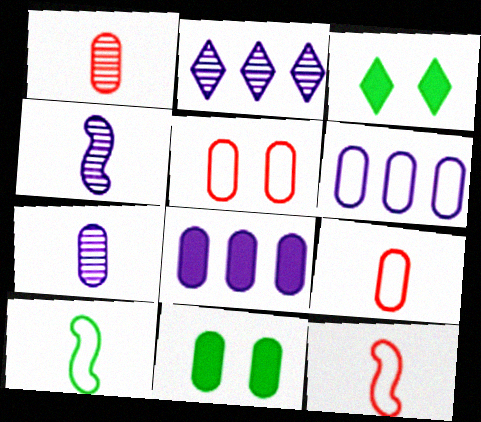[[1, 6, 11], 
[2, 11, 12]]